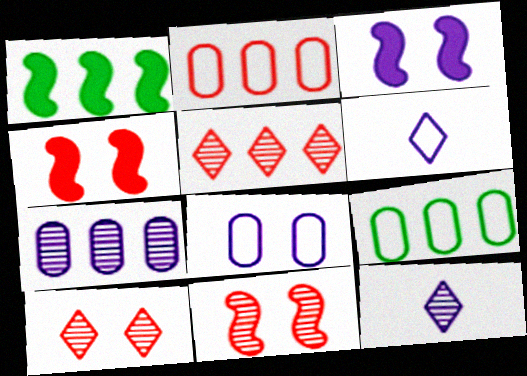[[3, 6, 7], 
[4, 9, 12]]